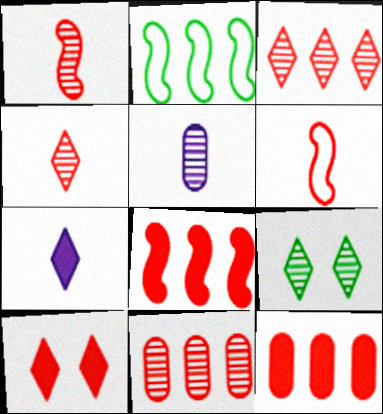[[2, 5, 10], 
[6, 10, 11]]